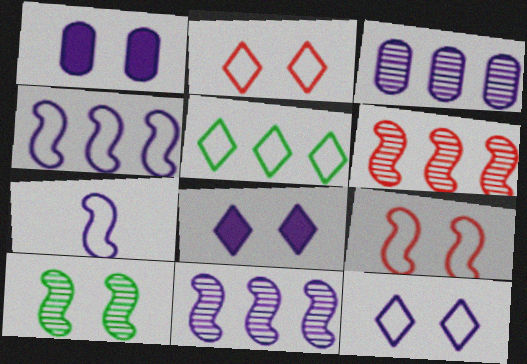[[1, 2, 10], 
[3, 7, 8]]